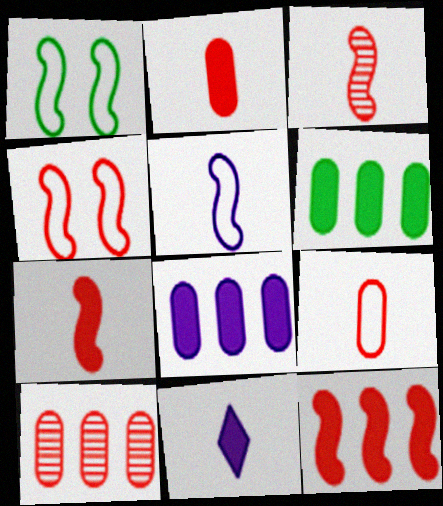[[1, 10, 11], 
[3, 4, 12]]